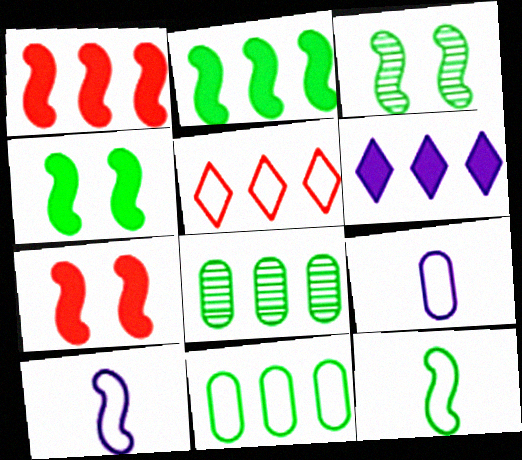[[1, 3, 10], 
[2, 3, 12]]